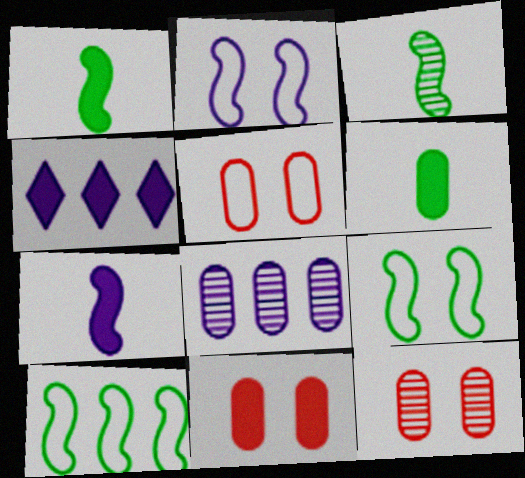[[1, 4, 11], 
[3, 4, 5], 
[5, 6, 8], 
[5, 11, 12]]